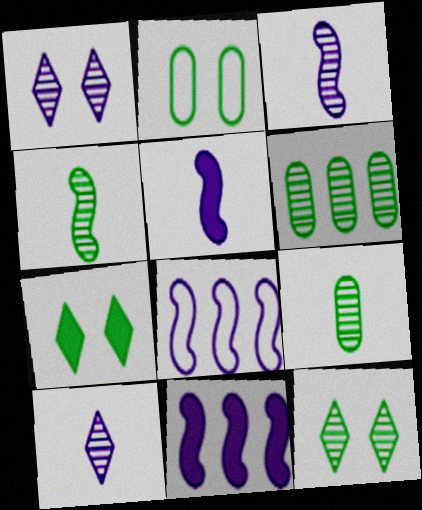[[4, 6, 12]]